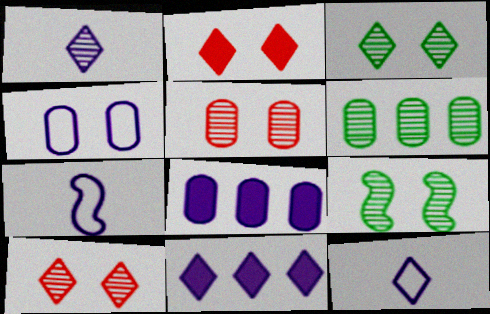[[2, 4, 9], 
[2, 6, 7]]